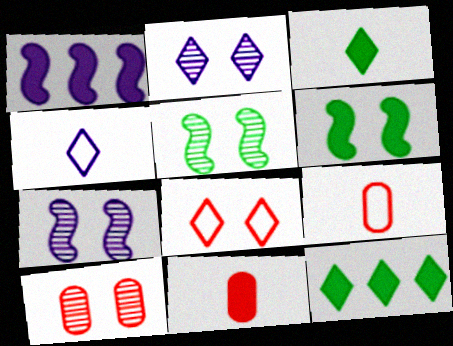[[2, 5, 10], 
[7, 9, 12]]